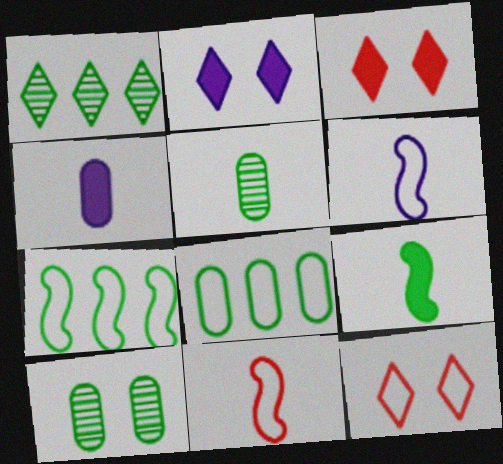[[6, 8, 12]]